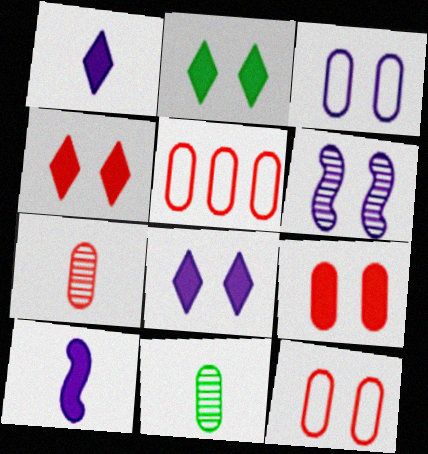[[2, 4, 8], 
[2, 6, 12], 
[3, 6, 8], 
[5, 7, 9]]